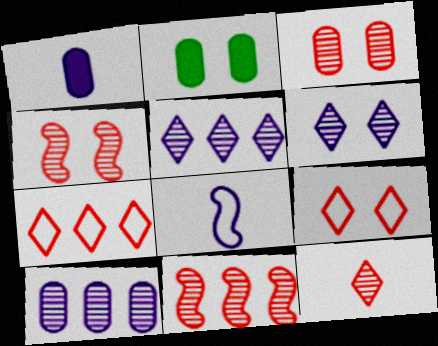[[3, 11, 12]]